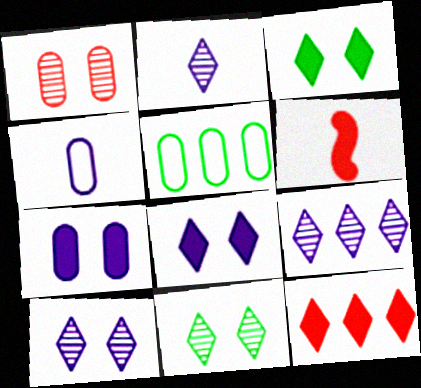[[2, 9, 10], 
[5, 6, 10]]